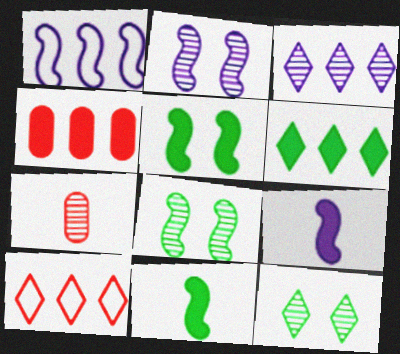[[1, 2, 9], 
[3, 6, 10], 
[3, 7, 8]]